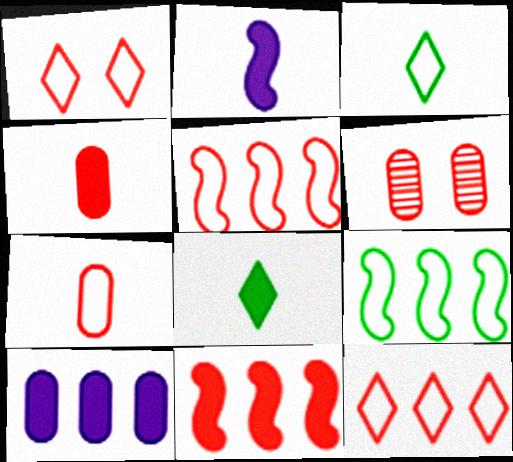[[1, 5, 7], 
[2, 4, 8]]